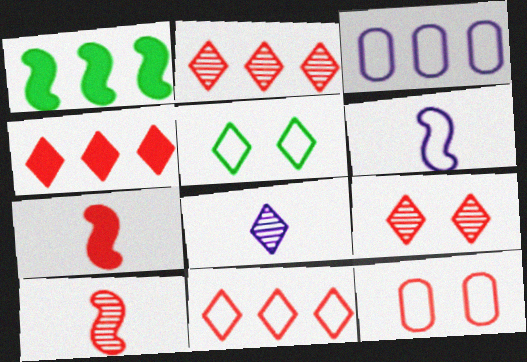[[1, 2, 3], 
[1, 8, 12], 
[2, 4, 11], 
[2, 7, 12], 
[4, 5, 8], 
[4, 10, 12]]